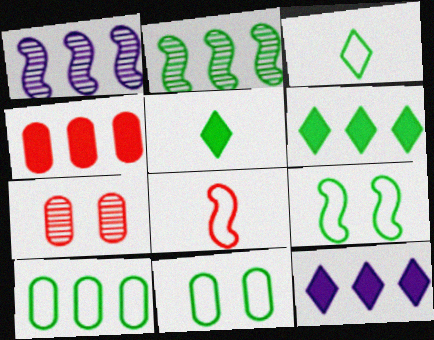[[2, 5, 11], 
[2, 6, 10], 
[3, 9, 10]]